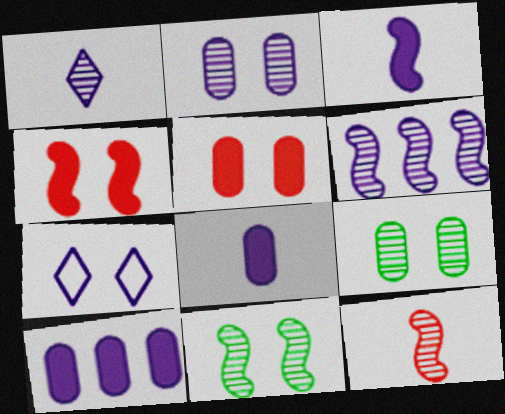[[1, 2, 6], 
[4, 7, 9], 
[5, 7, 11], 
[6, 7, 8], 
[6, 11, 12]]